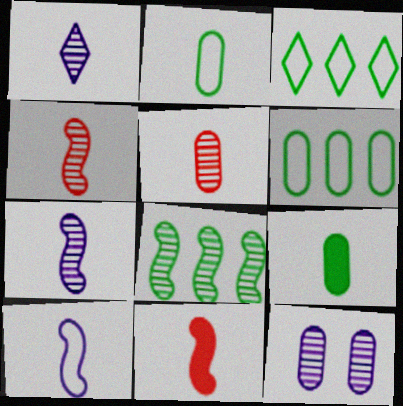[[1, 2, 11], 
[3, 11, 12]]